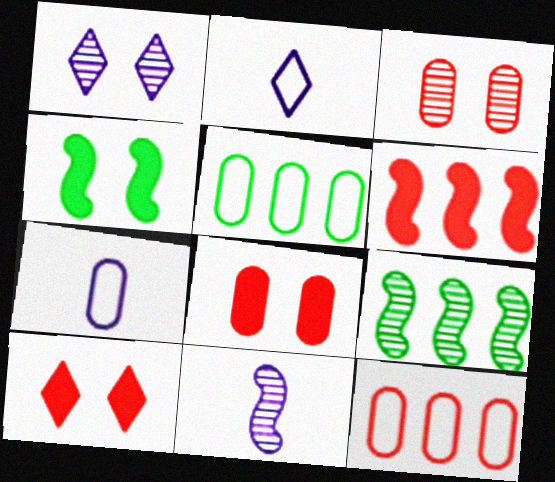[[2, 8, 9], 
[5, 10, 11], 
[7, 9, 10]]